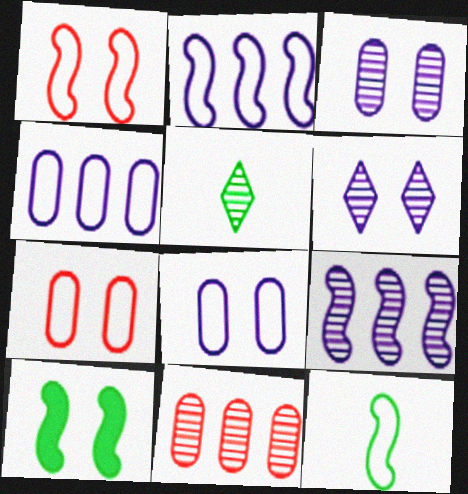[[1, 2, 12], 
[6, 7, 10]]